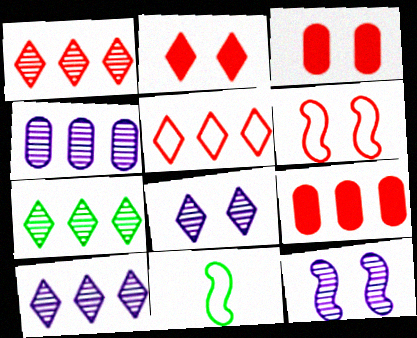[[1, 7, 10], 
[2, 4, 11], 
[3, 10, 11], 
[8, 9, 11]]